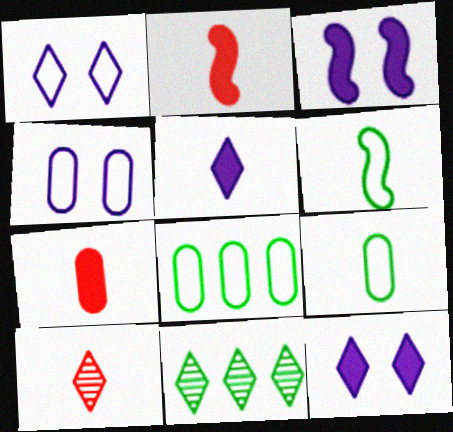[[2, 4, 11], 
[3, 8, 10]]